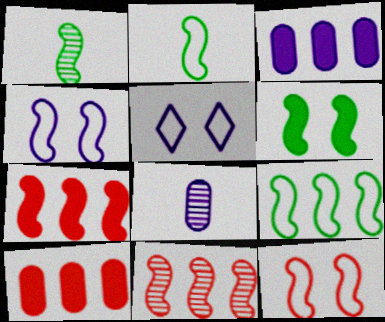[[1, 4, 7], 
[1, 5, 10], 
[1, 6, 9]]